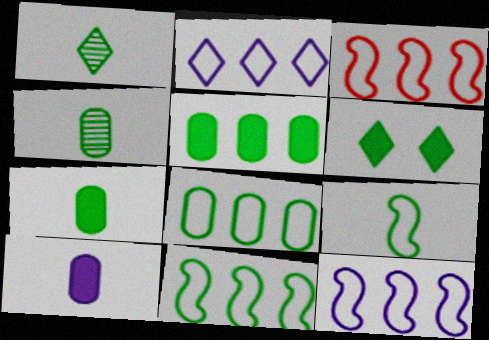[[1, 7, 9], 
[2, 3, 8], 
[3, 11, 12], 
[4, 6, 11]]